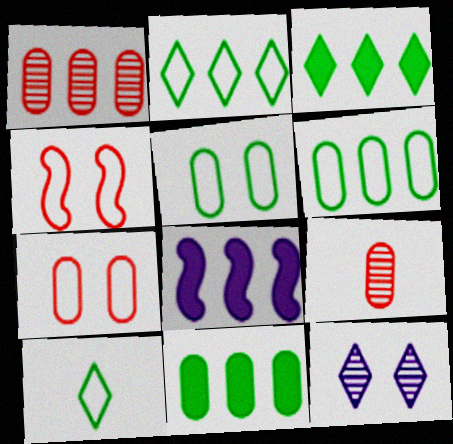[[1, 2, 8]]